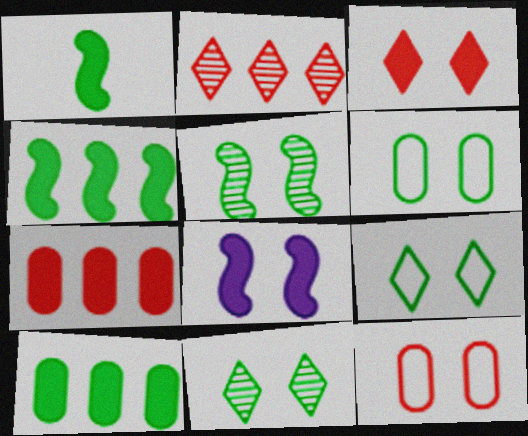[[8, 11, 12]]